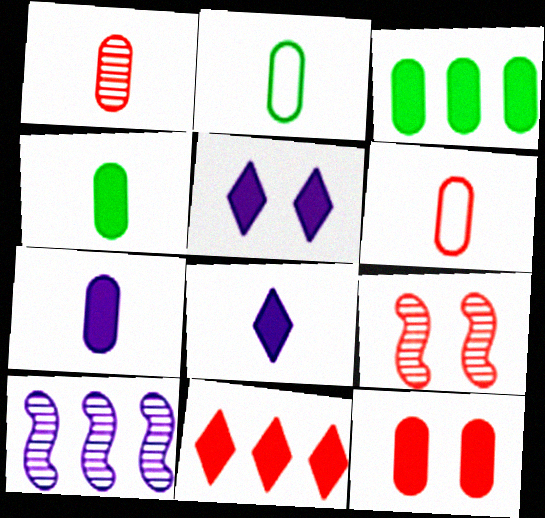[[1, 2, 7], 
[3, 7, 12], 
[6, 9, 11]]